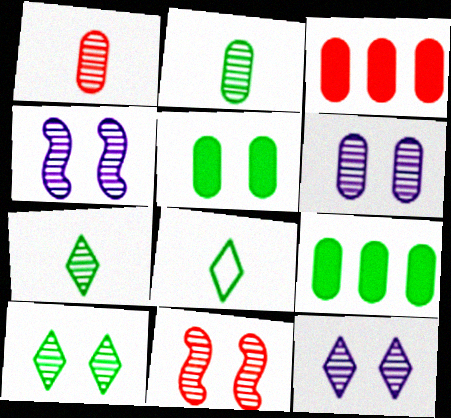[[3, 4, 8], 
[4, 6, 12], 
[6, 10, 11]]